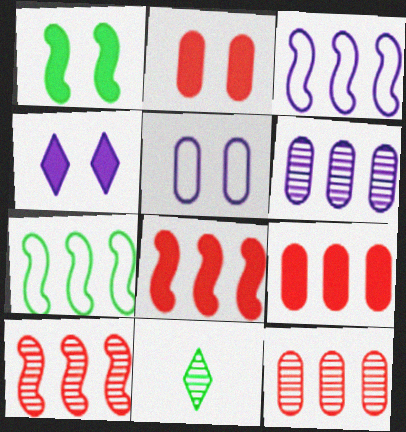[[1, 2, 4], 
[2, 3, 11], 
[5, 8, 11]]